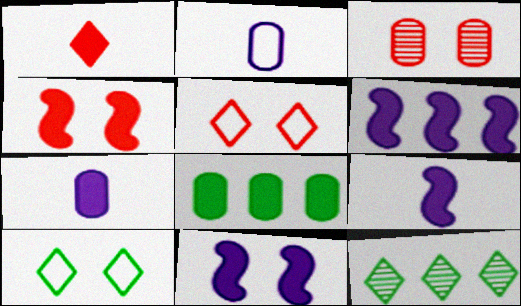[[1, 8, 11], 
[2, 3, 8], 
[2, 4, 12], 
[3, 4, 5], 
[3, 10, 11], 
[6, 9, 11]]